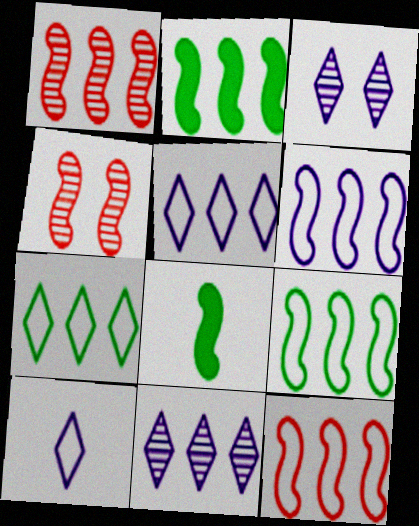[[1, 2, 6], 
[4, 6, 8], 
[6, 9, 12]]